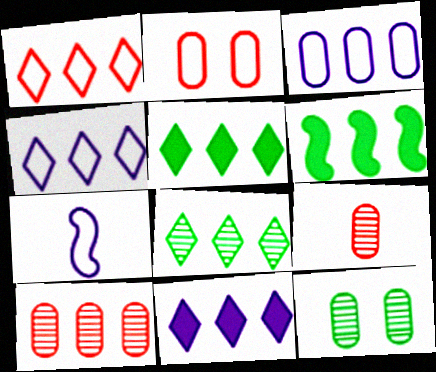[[1, 8, 11], 
[4, 6, 10]]